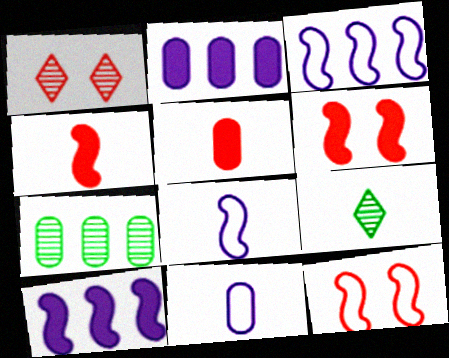[[2, 9, 12], 
[4, 9, 11], 
[5, 8, 9]]